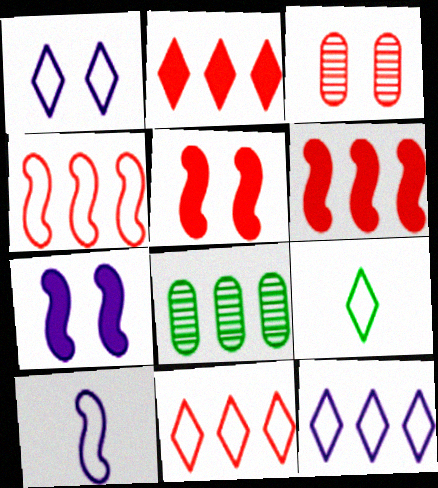[[1, 9, 11], 
[6, 8, 12]]